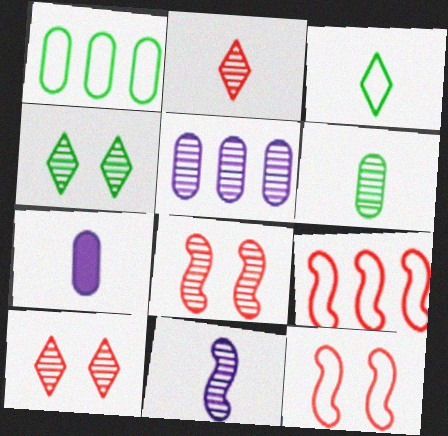[[2, 6, 11], 
[4, 7, 9]]